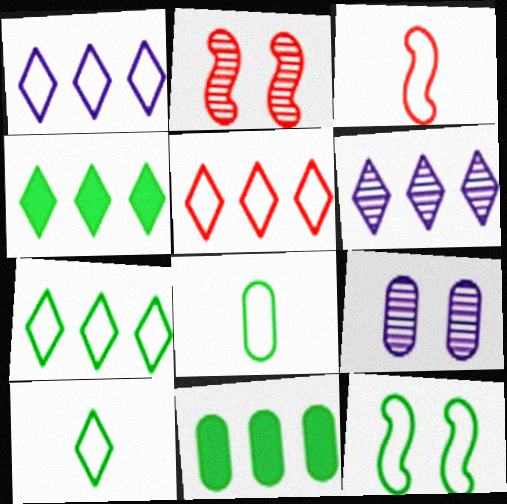[[1, 5, 7], 
[3, 4, 9], 
[4, 5, 6], 
[7, 8, 12]]